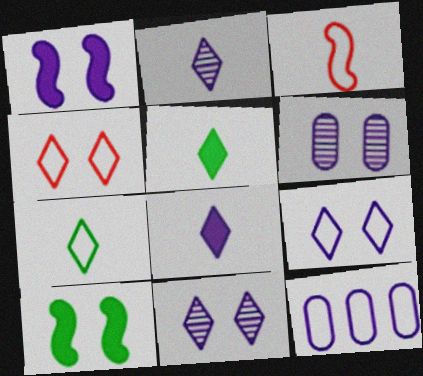[[1, 2, 12], 
[1, 6, 9], 
[4, 6, 10]]